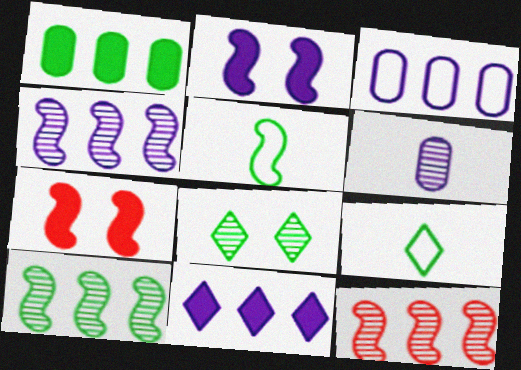[[1, 5, 8], 
[2, 5, 12], 
[3, 4, 11], 
[4, 5, 7], 
[4, 10, 12], 
[6, 8, 12]]